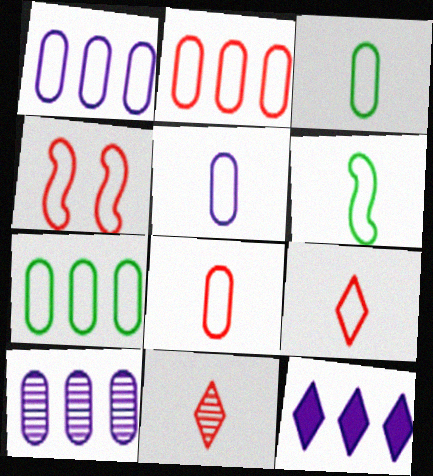[[1, 2, 7], 
[2, 4, 9], 
[3, 5, 8], 
[5, 6, 9]]